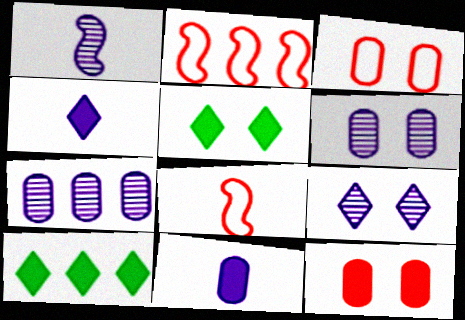[[1, 3, 10], 
[1, 7, 9], 
[2, 7, 10], 
[5, 7, 8], 
[6, 8, 10]]